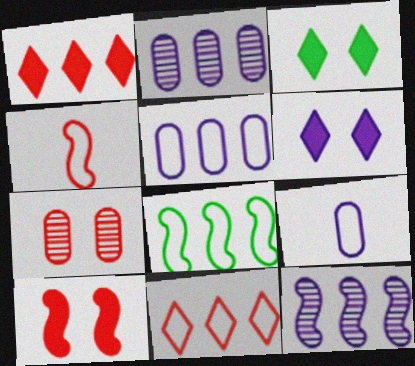[[1, 2, 8], 
[1, 4, 7], 
[2, 3, 4], 
[5, 8, 11], 
[6, 9, 12]]